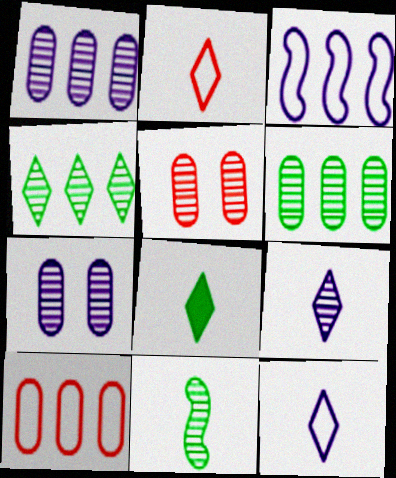[[2, 8, 9], 
[3, 5, 8]]